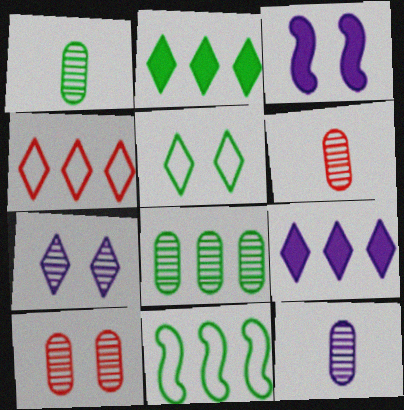[[1, 3, 4], 
[1, 6, 12], 
[2, 8, 11], 
[3, 5, 10], 
[8, 10, 12]]